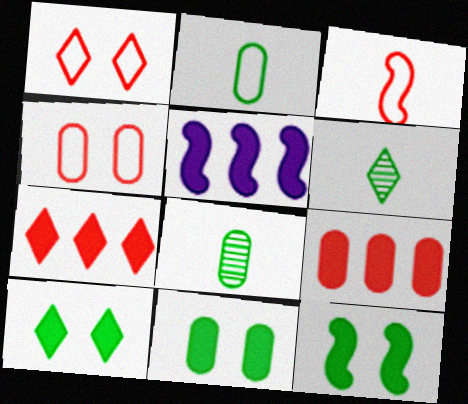[[1, 5, 8], 
[4, 5, 6], 
[10, 11, 12]]